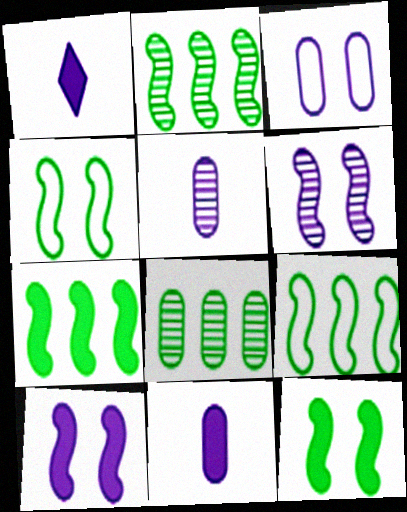[[2, 7, 9]]